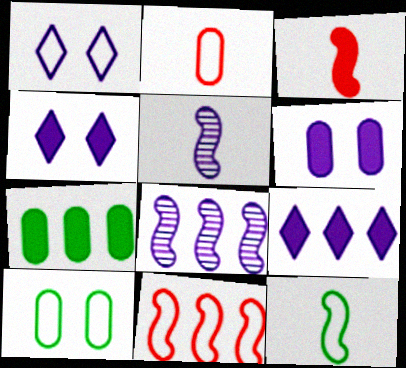[[3, 4, 7], 
[3, 5, 12]]